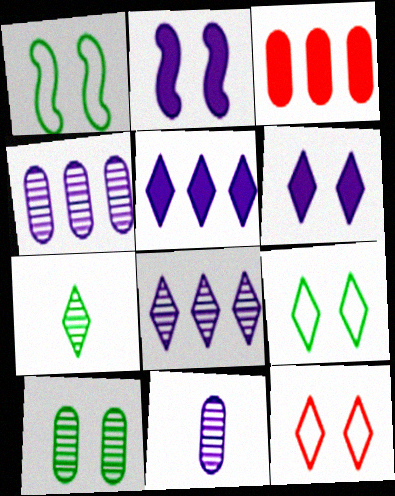[[2, 10, 12], 
[5, 7, 12]]